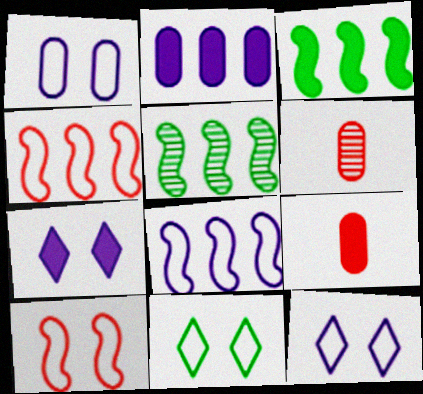[[1, 10, 11], 
[3, 6, 12], 
[3, 7, 9], 
[5, 9, 12]]